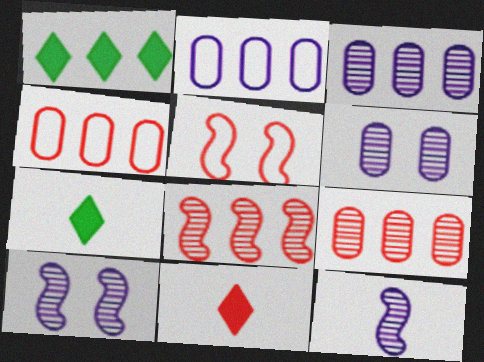[[1, 2, 8], 
[3, 5, 7], 
[4, 7, 10], 
[5, 9, 11]]